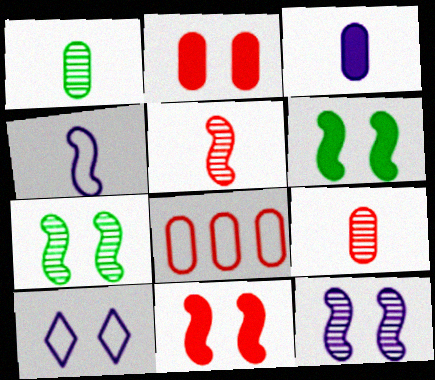[[2, 7, 10], 
[2, 8, 9]]